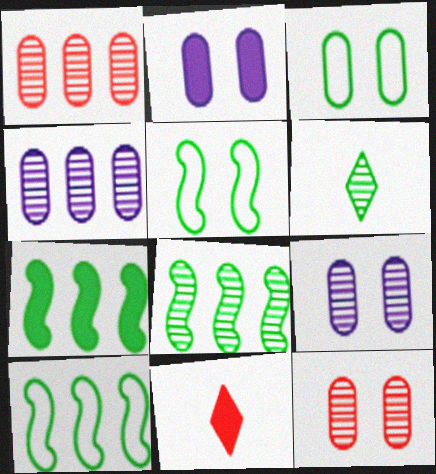[[2, 3, 12], 
[2, 7, 11], 
[3, 6, 7], 
[4, 5, 11], 
[7, 8, 10], 
[9, 10, 11]]